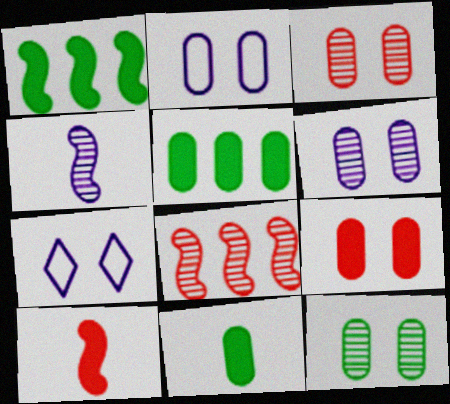[[2, 9, 12], 
[3, 6, 12], 
[7, 8, 11]]